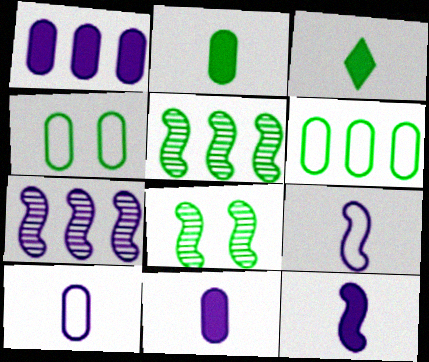[[3, 4, 5], 
[3, 6, 8]]